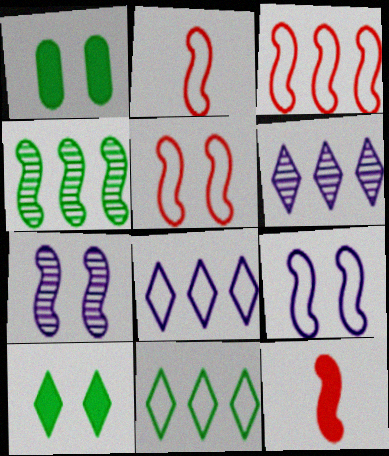[[1, 2, 6], 
[2, 3, 5], 
[4, 9, 12]]